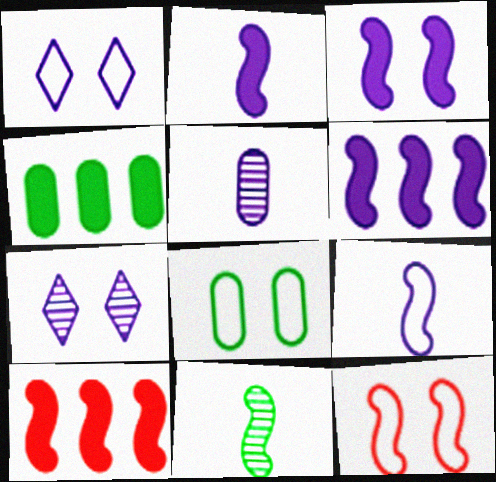[[1, 5, 6], 
[1, 8, 12], 
[2, 3, 6], 
[6, 11, 12]]